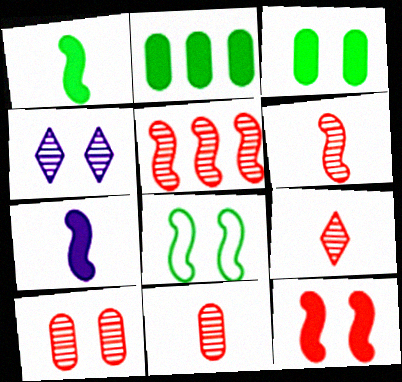[[5, 7, 8], 
[5, 9, 10], 
[6, 9, 11]]